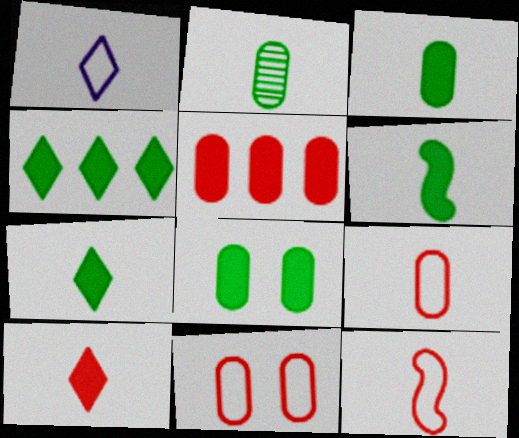[[3, 6, 7], 
[4, 6, 8]]